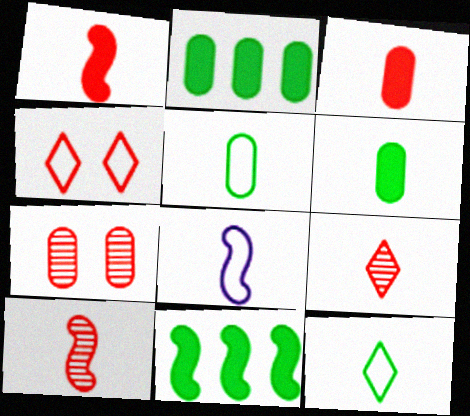[[6, 8, 9]]